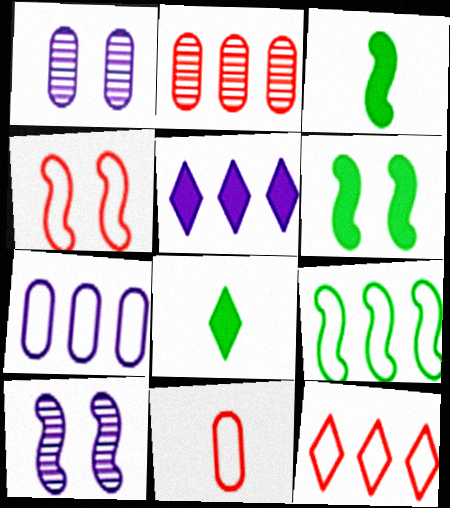[[1, 3, 12], 
[2, 5, 9], 
[4, 6, 10], 
[4, 11, 12], 
[7, 9, 12]]